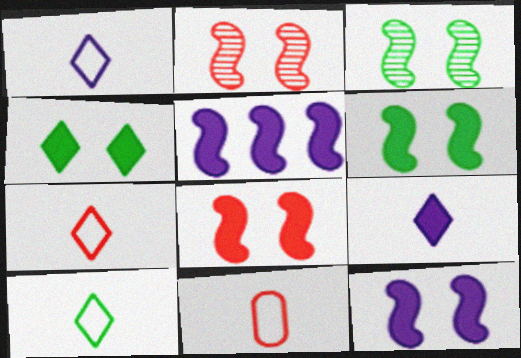[[1, 7, 10], 
[6, 8, 12]]